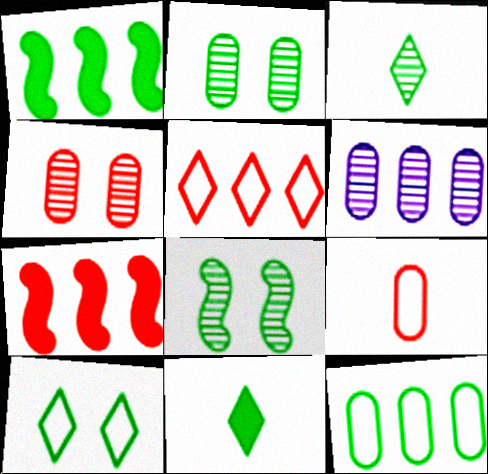[[1, 5, 6], 
[8, 11, 12]]